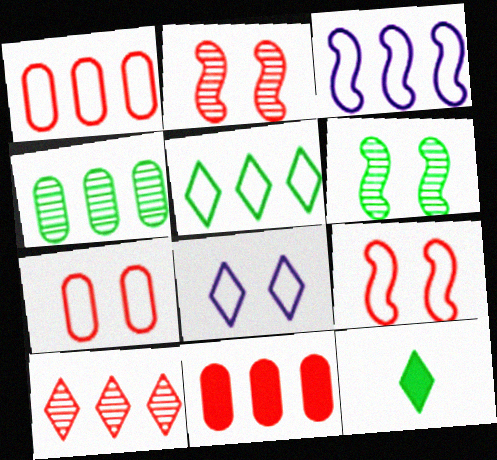[[1, 3, 5], 
[8, 10, 12]]